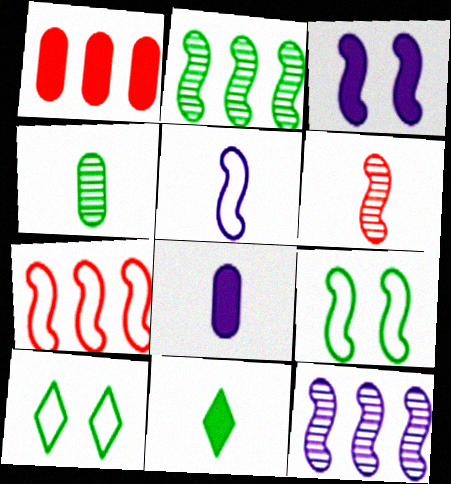[[1, 3, 11], 
[3, 5, 12], 
[5, 7, 9]]